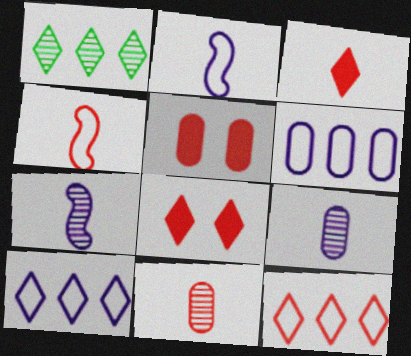[[1, 2, 5], 
[3, 4, 11]]